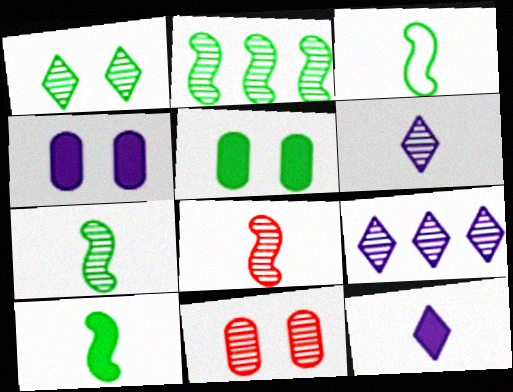[[2, 6, 11], 
[3, 7, 10], 
[7, 9, 11]]